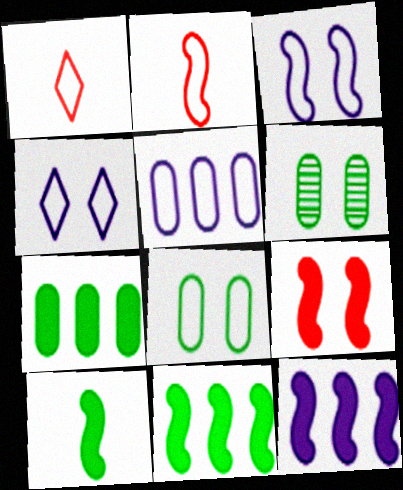[[1, 6, 12], 
[4, 6, 9], 
[9, 10, 12]]